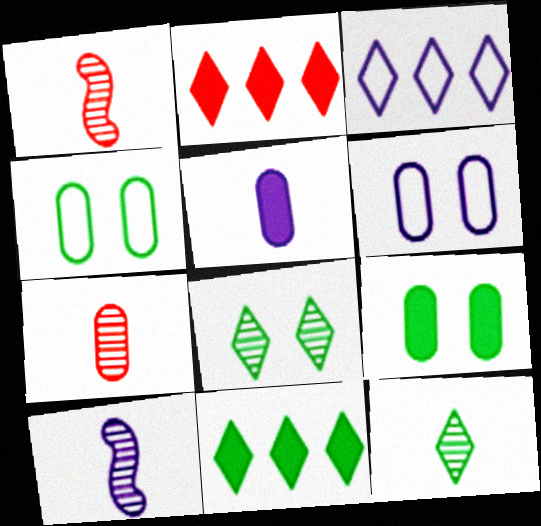[[1, 3, 9], 
[1, 6, 11], 
[2, 4, 10], 
[7, 10, 12]]